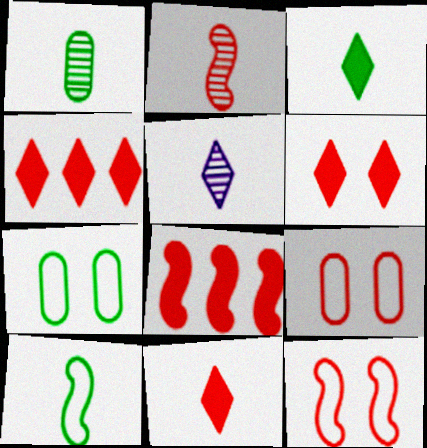[[1, 2, 5], 
[1, 3, 10], 
[2, 4, 9], 
[2, 8, 12], 
[4, 6, 11], 
[5, 7, 8]]